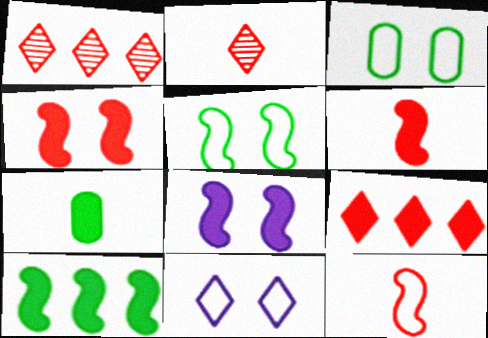[[6, 8, 10], 
[7, 8, 9]]